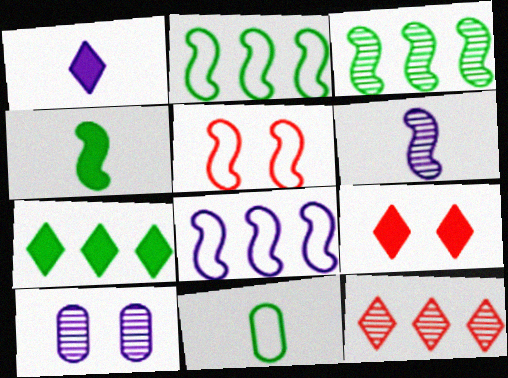[[1, 7, 9], 
[1, 8, 10]]